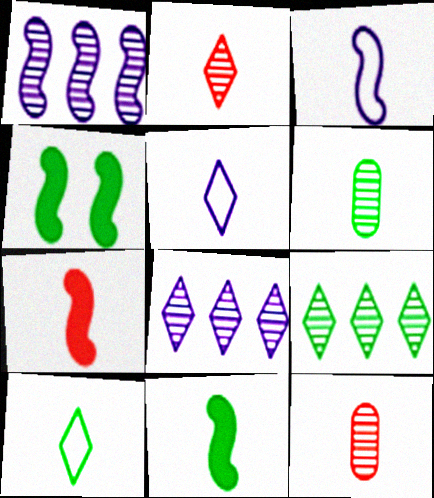[[5, 6, 7], 
[5, 11, 12], 
[6, 10, 11]]